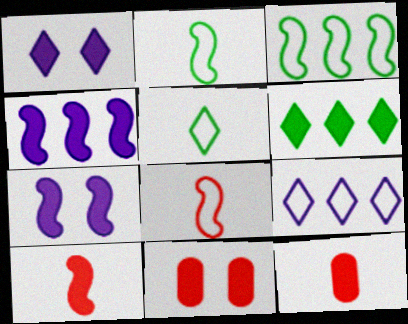[[6, 7, 12]]